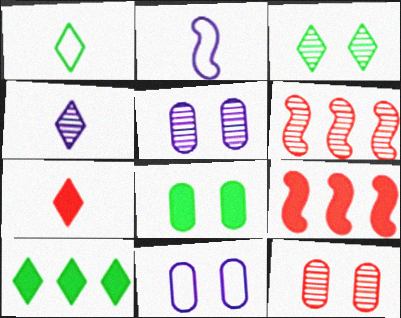[[1, 3, 10], 
[1, 4, 7], 
[1, 5, 9], 
[2, 10, 12], 
[8, 11, 12]]